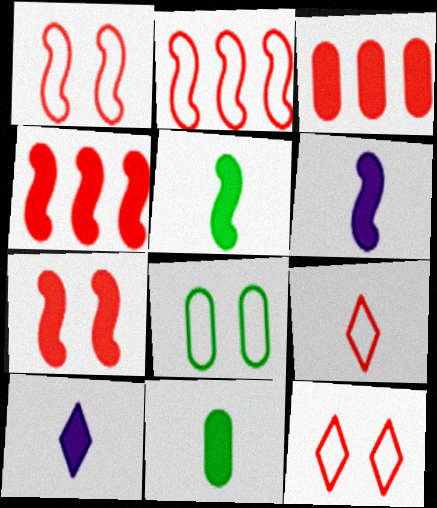[]